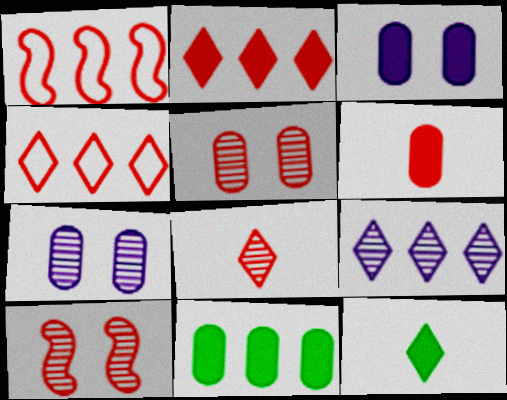[[1, 7, 12], 
[1, 9, 11], 
[3, 6, 11], 
[4, 6, 10]]